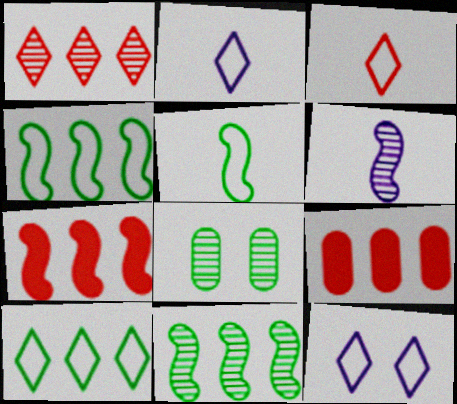[[1, 6, 8], 
[2, 7, 8], 
[3, 10, 12]]